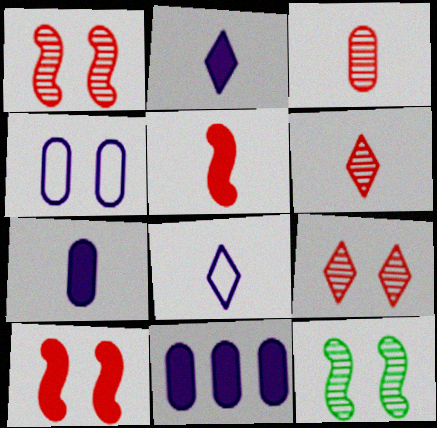[]